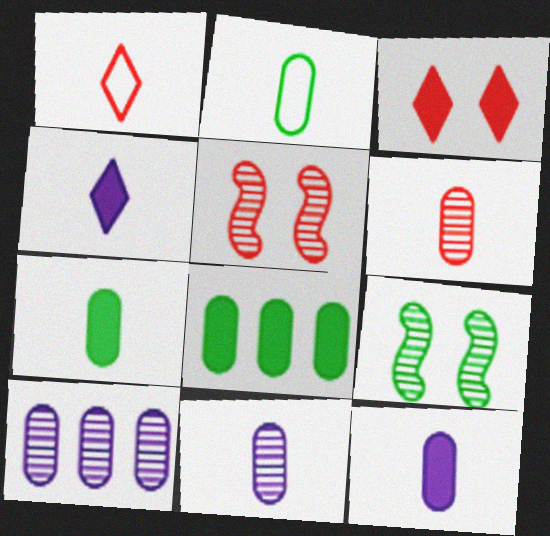[[2, 6, 12]]